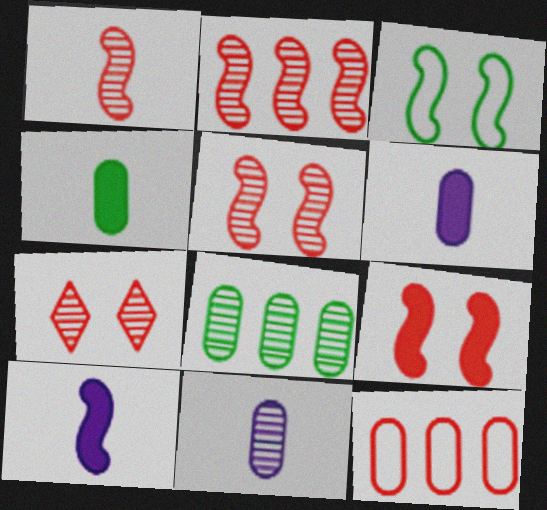[[1, 2, 5], 
[2, 3, 10]]